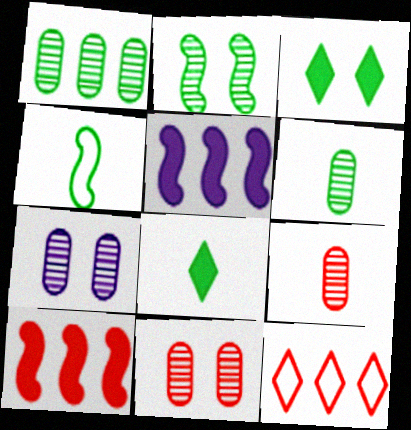[[1, 3, 4], 
[1, 5, 12], 
[1, 7, 9], 
[4, 6, 8]]